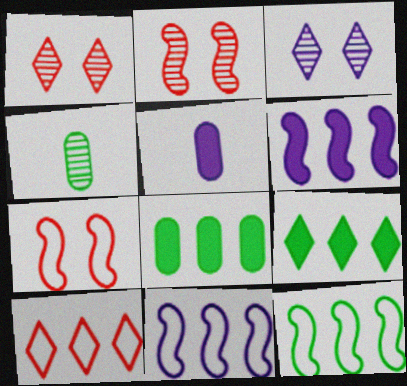[[1, 5, 12], 
[3, 5, 11]]